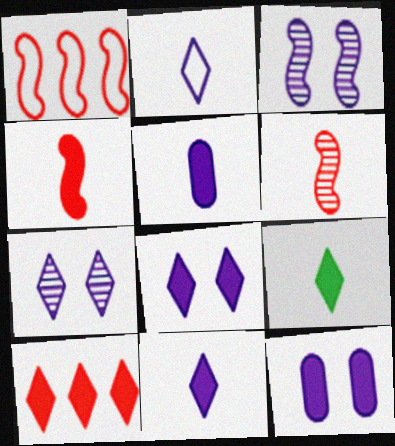[[4, 5, 9], 
[8, 9, 10]]